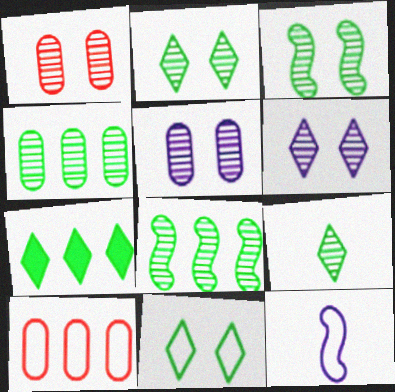[[1, 3, 6], 
[1, 7, 12], 
[3, 4, 9], 
[7, 9, 11], 
[10, 11, 12]]